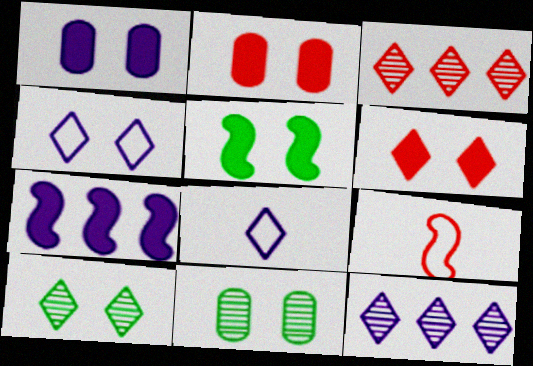[[1, 5, 6], 
[2, 3, 9], 
[4, 6, 10]]